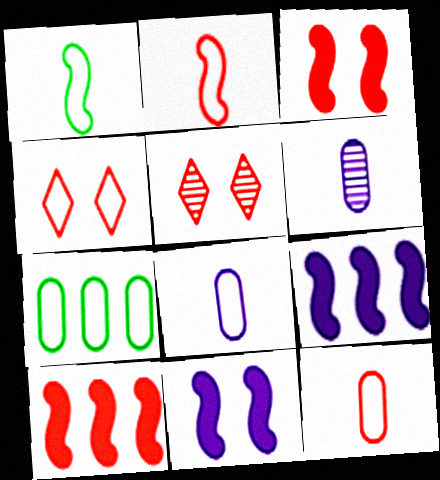[[5, 10, 12]]